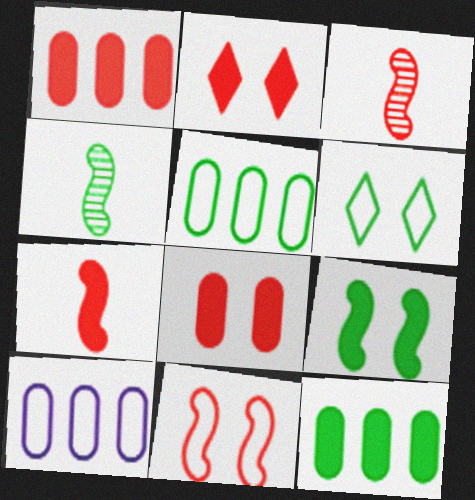[[1, 2, 7], 
[2, 4, 10], 
[4, 6, 12]]